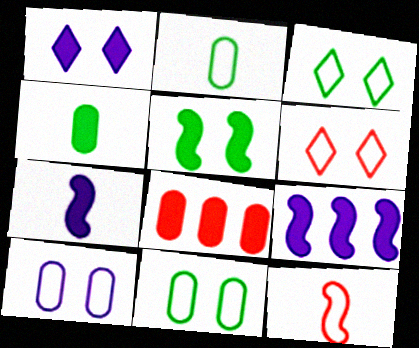[]